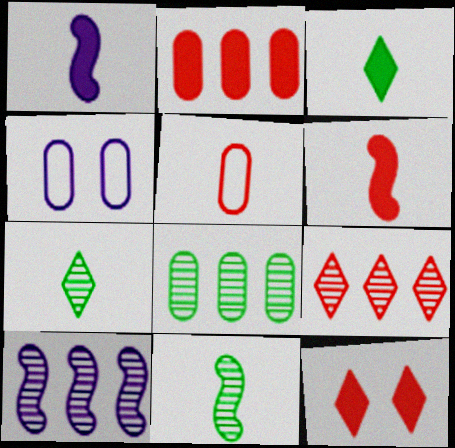[[1, 5, 7], 
[2, 6, 12], 
[8, 9, 10]]